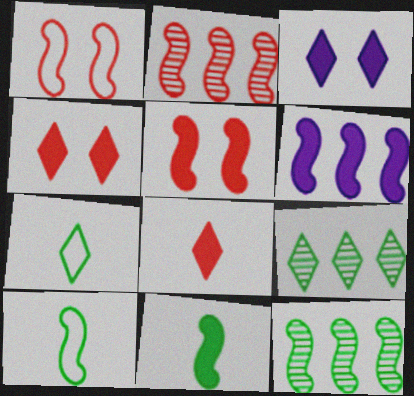[[5, 6, 11]]